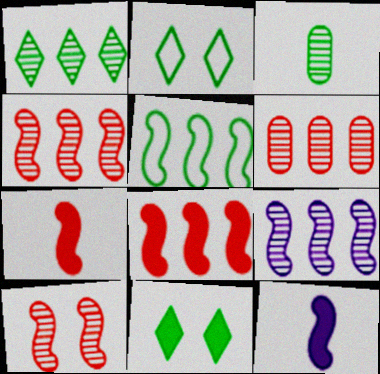[[1, 6, 9], 
[2, 6, 12], 
[3, 5, 11], 
[5, 8, 9], 
[5, 10, 12]]